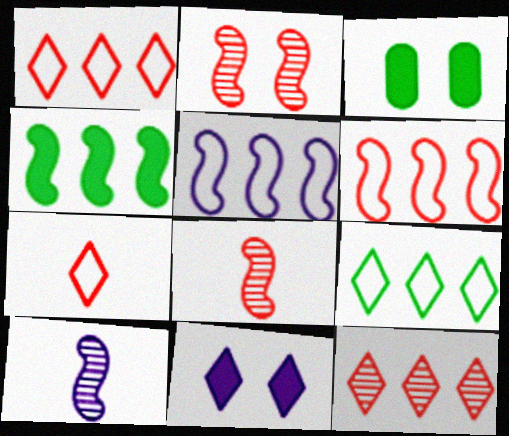[[1, 3, 10]]